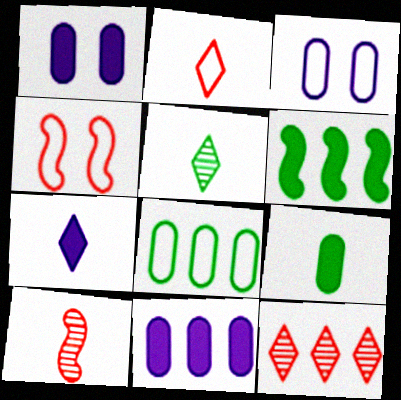[[2, 5, 7], 
[4, 5, 11]]